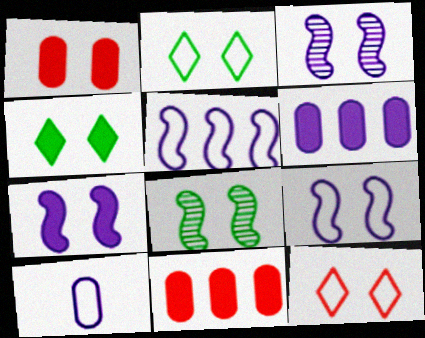[[1, 2, 3], 
[1, 4, 7], 
[3, 7, 9]]